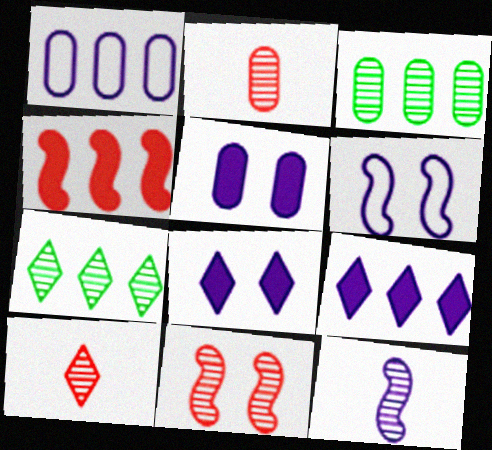[[1, 4, 7], 
[1, 8, 12]]